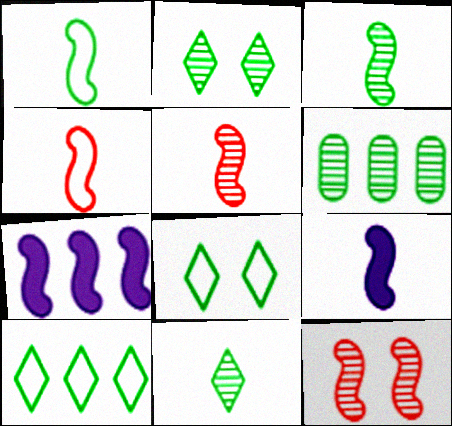[[1, 5, 9], 
[1, 7, 12], 
[2, 3, 6], 
[3, 4, 9]]